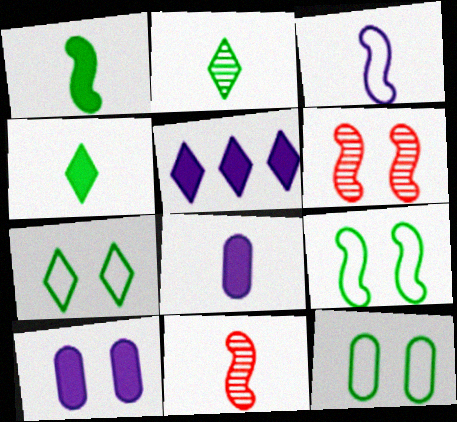[[1, 3, 11], 
[5, 11, 12], 
[6, 7, 10], 
[7, 9, 12]]